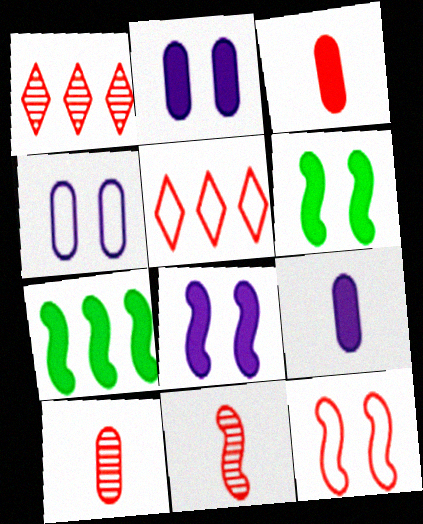[[1, 3, 12]]